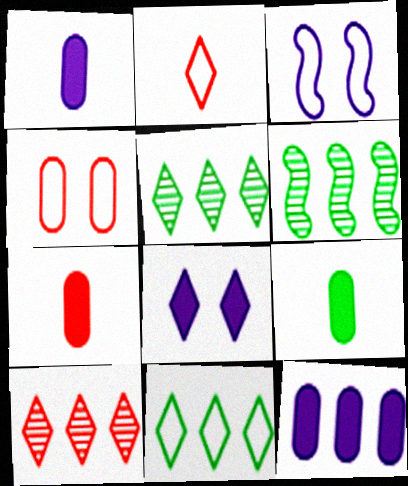[[1, 7, 9], 
[2, 5, 8], 
[3, 5, 7], 
[3, 9, 10]]